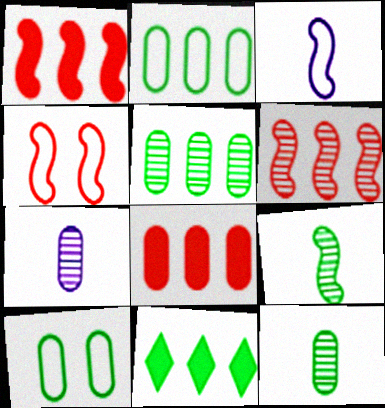[[4, 7, 11], 
[7, 8, 10], 
[9, 10, 11]]